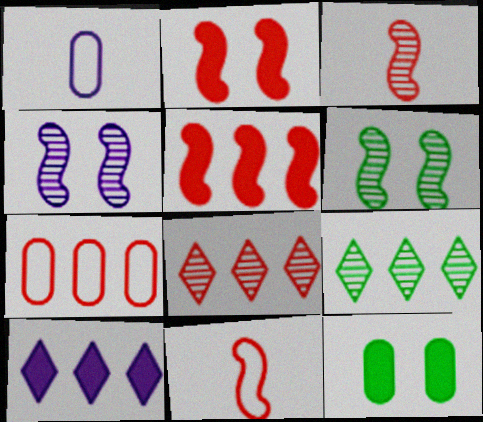[[1, 2, 9], 
[1, 4, 10], 
[5, 7, 8]]